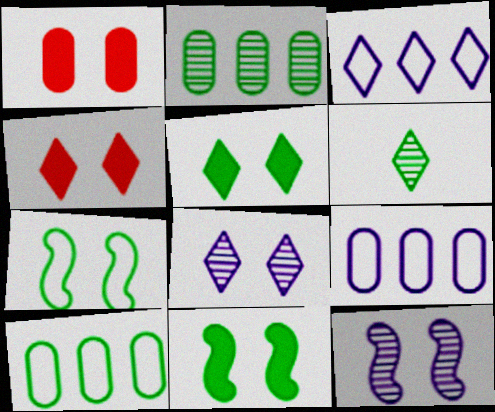[[1, 7, 8], 
[3, 4, 6], 
[6, 10, 11]]